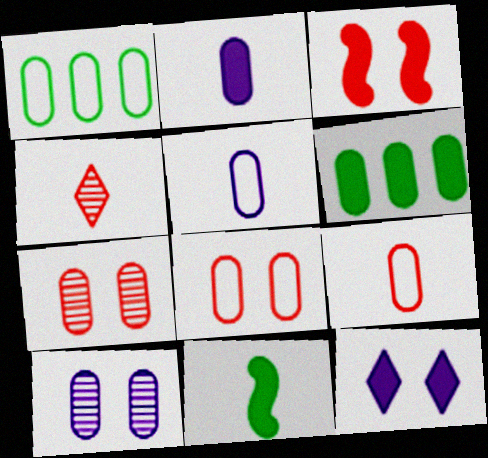[[1, 2, 7], 
[1, 5, 8], 
[4, 5, 11], 
[5, 6, 7], 
[6, 9, 10]]